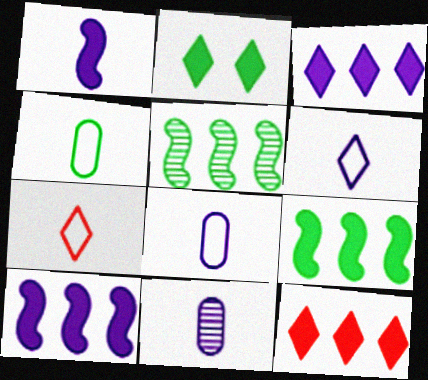[[1, 6, 11], 
[2, 4, 5]]